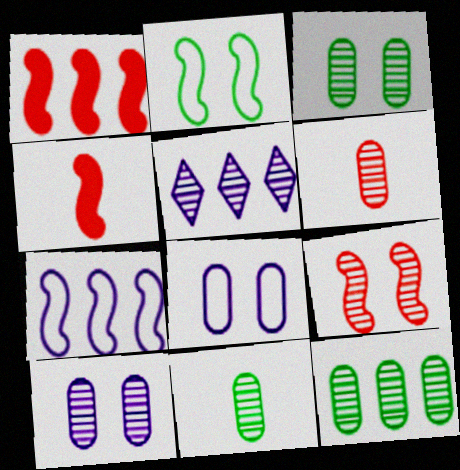[[3, 11, 12], 
[5, 9, 11], 
[6, 10, 12]]